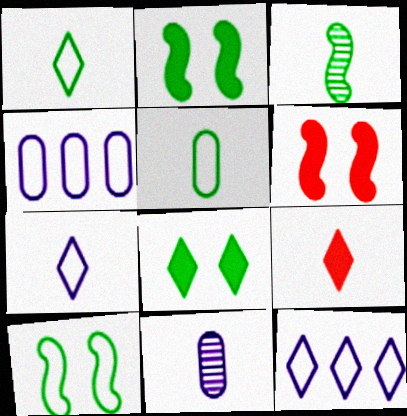[]